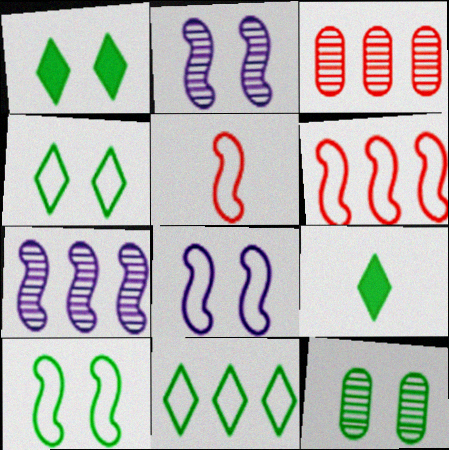[[1, 10, 12], 
[3, 8, 9]]